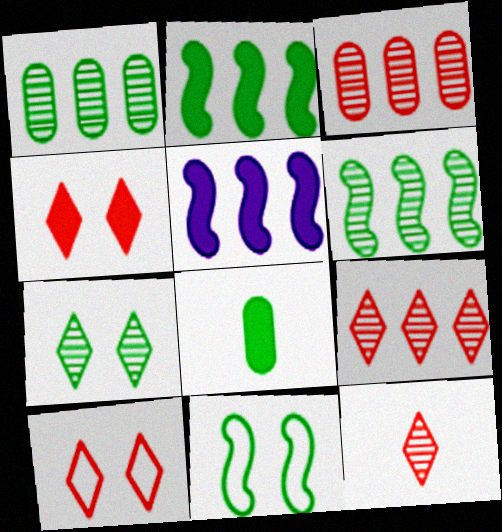[[4, 5, 8]]